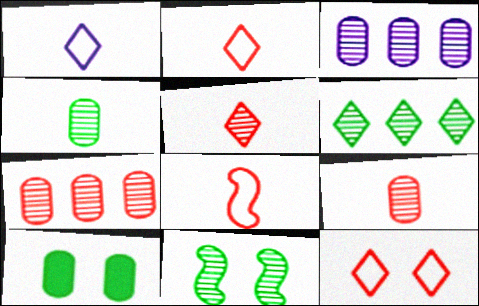[[3, 5, 11], 
[4, 6, 11]]